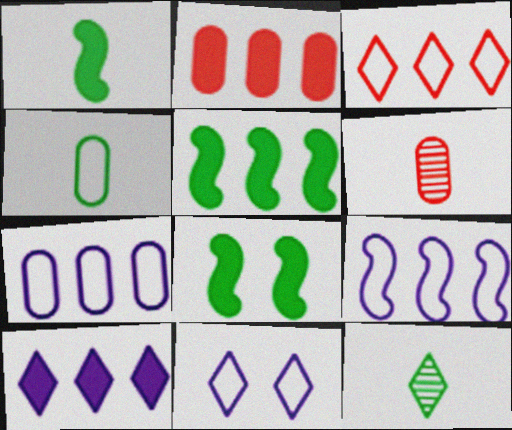[[1, 4, 12], 
[1, 5, 8], 
[2, 5, 10], 
[5, 6, 11]]